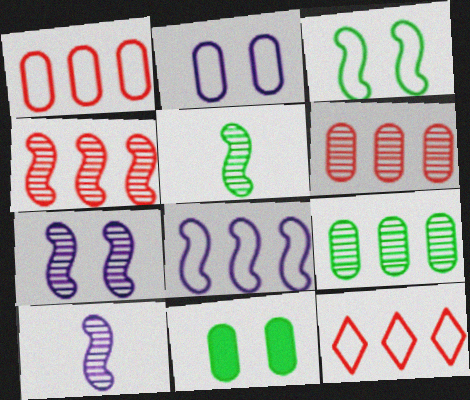[[4, 5, 7], 
[10, 11, 12]]